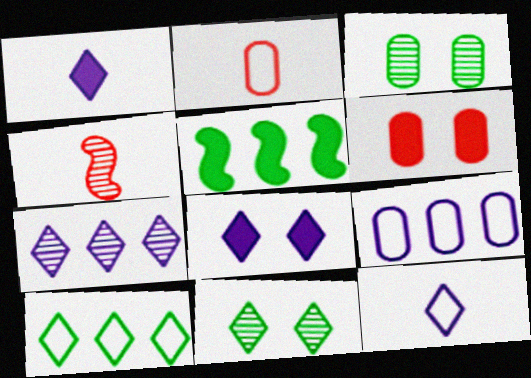[[1, 5, 6], 
[3, 4, 7], 
[7, 8, 12]]